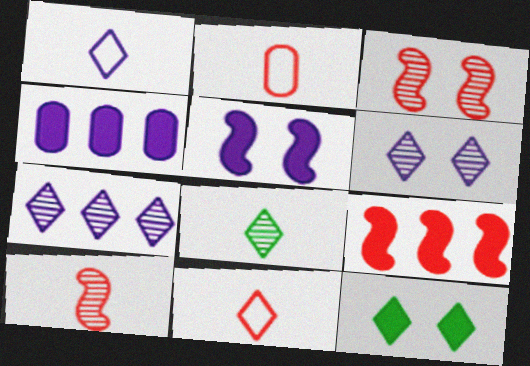[[7, 11, 12]]